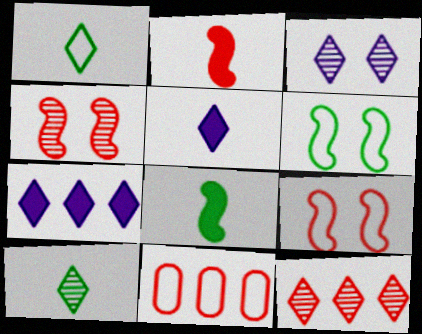[[3, 8, 11], 
[3, 10, 12]]